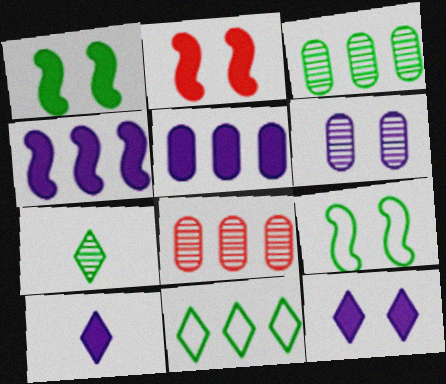[[4, 8, 11], 
[8, 9, 10]]